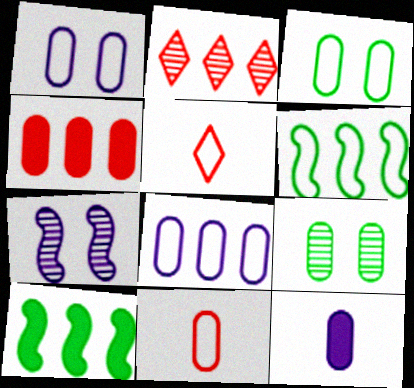[[1, 5, 6], 
[2, 8, 10], 
[3, 8, 11]]